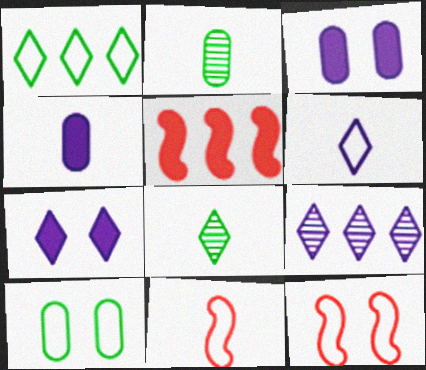[[4, 8, 11], 
[6, 7, 9]]